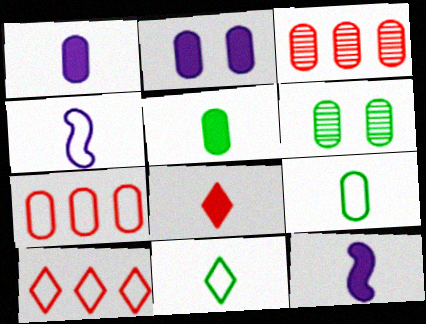[[1, 6, 7], 
[2, 3, 9], 
[5, 8, 12], 
[6, 10, 12]]